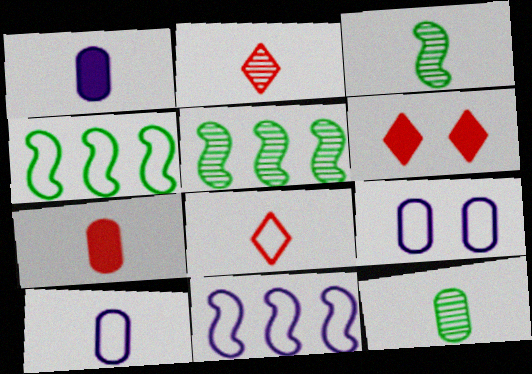[[1, 3, 8], 
[4, 8, 9], 
[5, 6, 10], 
[6, 11, 12], 
[7, 10, 12]]